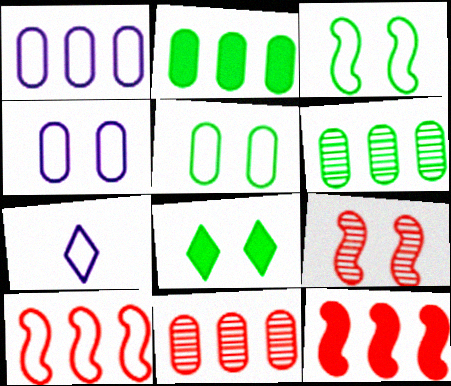[[1, 2, 11], 
[2, 7, 9], 
[4, 8, 9], 
[5, 7, 10]]